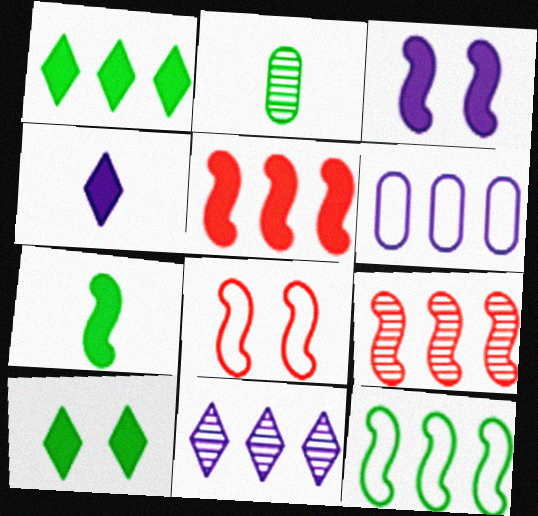[[1, 6, 9], 
[2, 10, 12], 
[3, 5, 7]]